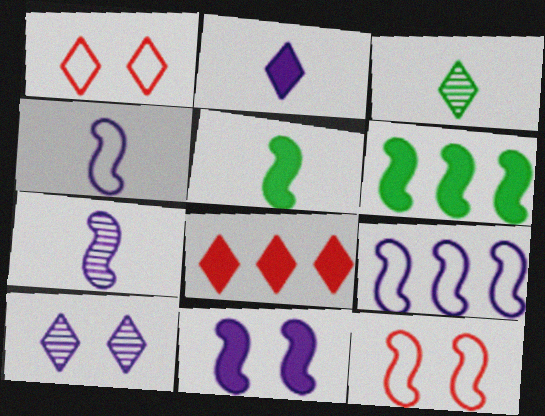[[6, 7, 12], 
[7, 9, 11]]